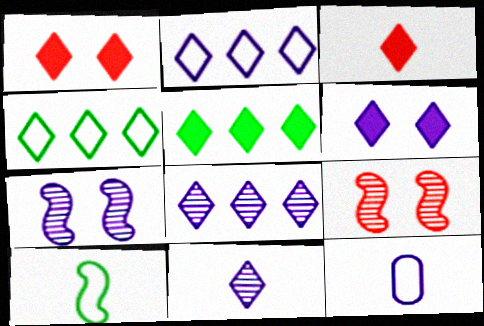[[1, 4, 11], 
[2, 6, 11], 
[3, 5, 6], 
[5, 9, 12]]